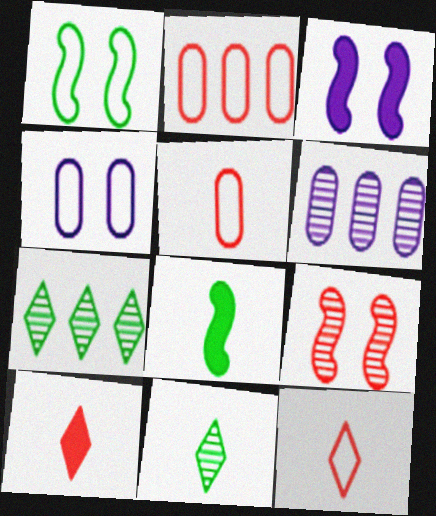[[1, 3, 9], 
[1, 6, 10], 
[2, 3, 11], 
[2, 9, 10], 
[3, 5, 7], 
[6, 9, 11]]